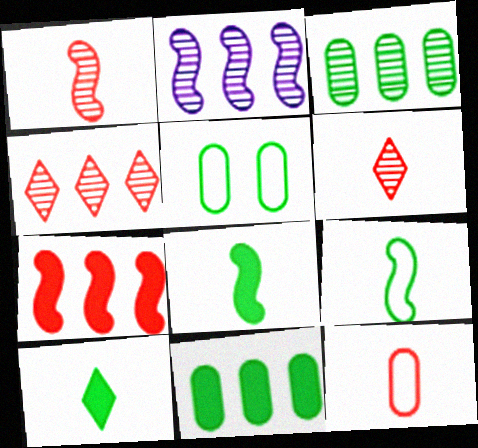[[2, 3, 4]]